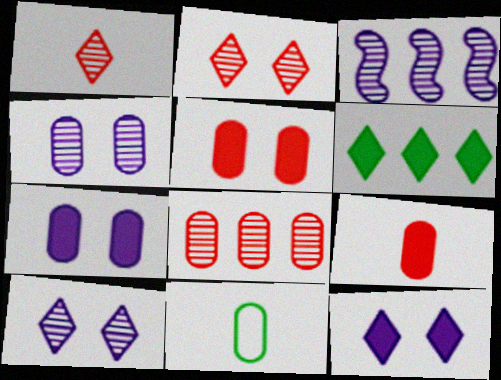[[7, 8, 11]]